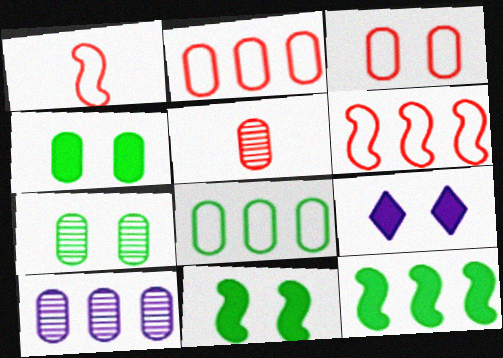[[5, 7, 10]]